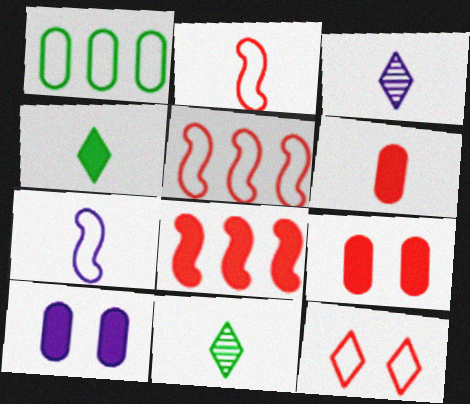[[1, 7, 12], 
[4, 8, 10], 
[5, 10, 11], 
[6, 7, 11]]